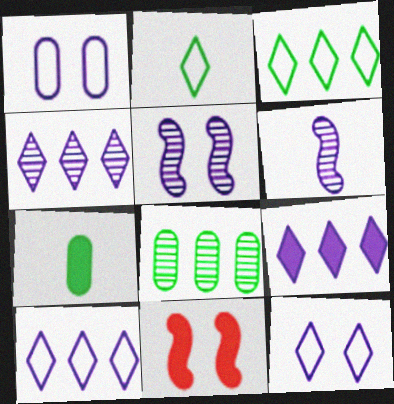[[1, 6, 9], 
[4, 9, 10], 
[7, 9, 11]]